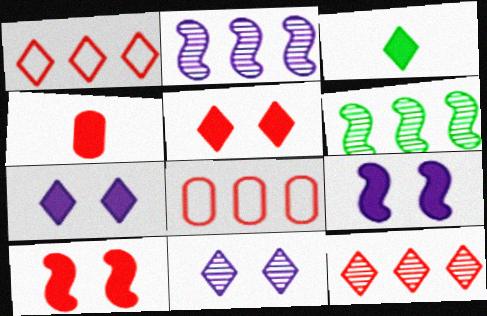[[1, 3, 11]]